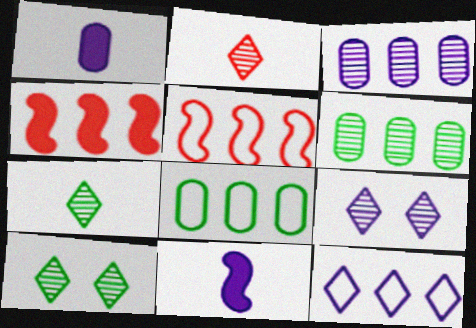[[1, 5, 10], 
[4, 6, 12], 
[5, 8, 12]]